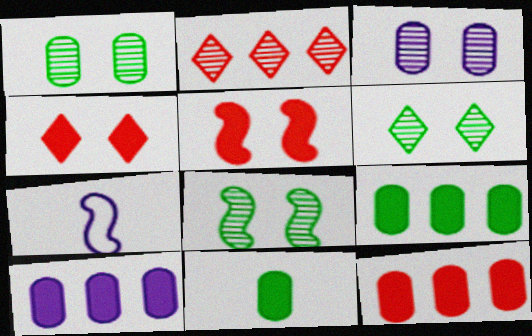[[1, 6, 8], 
[6, 7, 12], 
[9, 10, 12]]